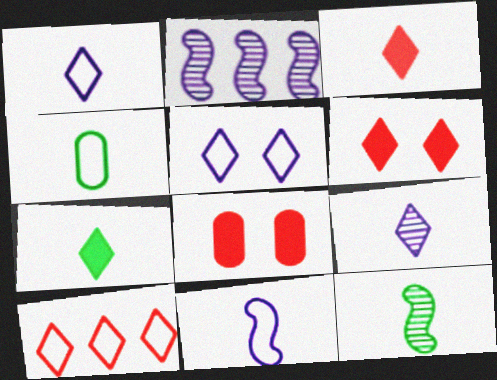[[2, 4, 6], 
[4, 7, 12]]